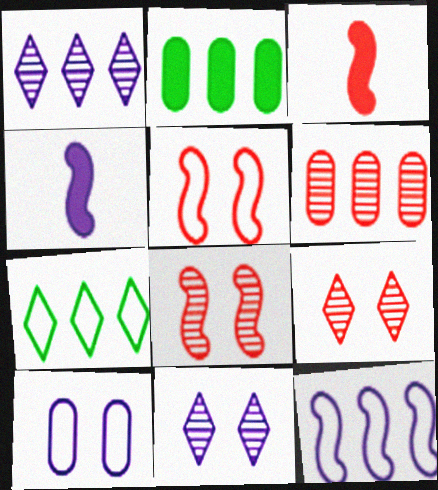[[1, 4, 10]]